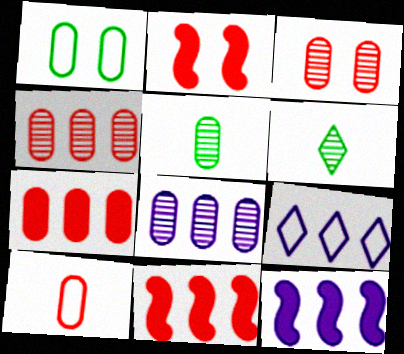[[2, 5, 9], 
[3, 5, 8], 
[3, 7, 10], 
[8, 9, 12]]